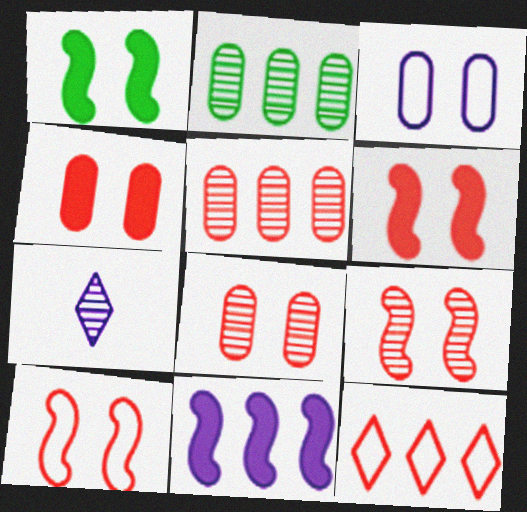[[2, 7, 9], 
[2, 11, 12], 
[3, 7, 11], 
[6, 9, 10]]